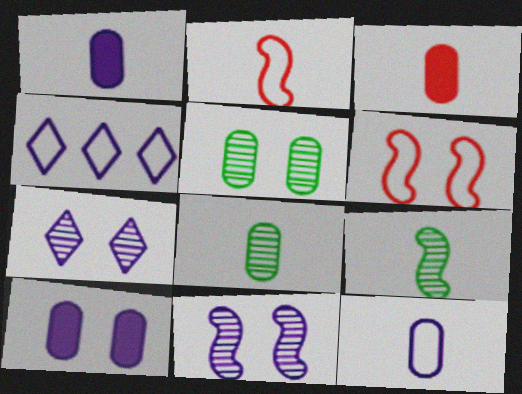[[1, 4, 11], 
[3, 8, 12]]